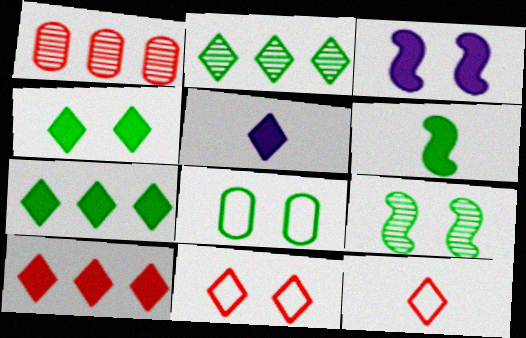[[2, 5, 11], 
[2, 6, 8], 
[4, 5, 10], 
[4, 8, 9]]